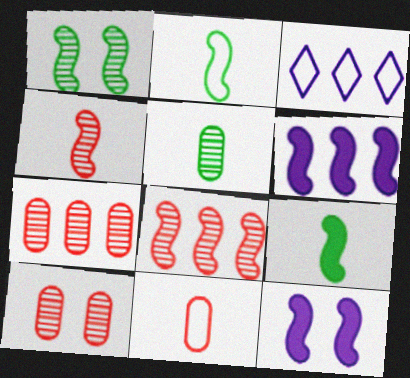[[2, 8, 12], 
[3, 9, 10]]